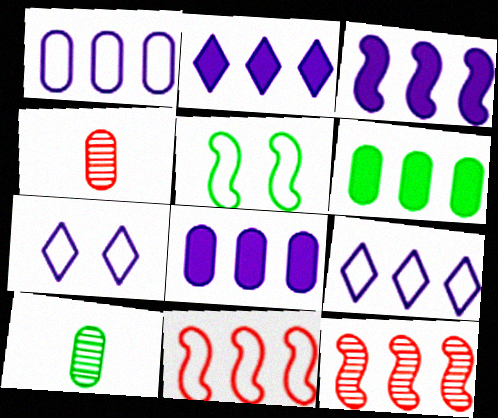[[2, 3, 8], 
[2, 4, 5], 
[6, 9, 12]]